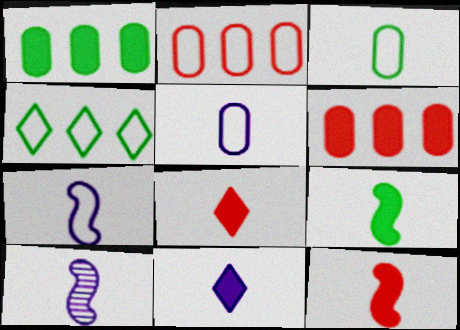[[3, 8, 10], 
[5, 10, 11]]